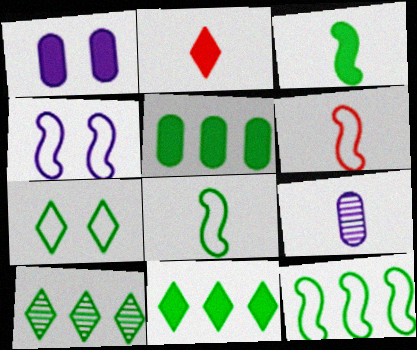[[1, 6, 10], 
[2, 8, 9], 
[4, 6, 12], 
[5, 10, 12]]